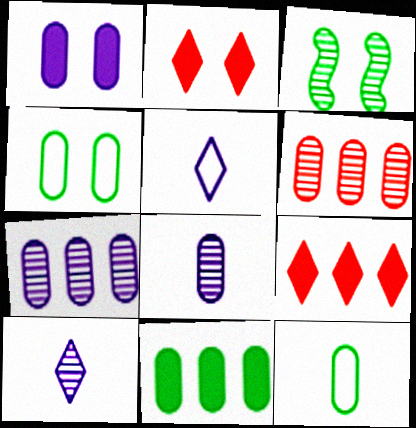[[1, 6, 12], 
[3, 6, 10]]